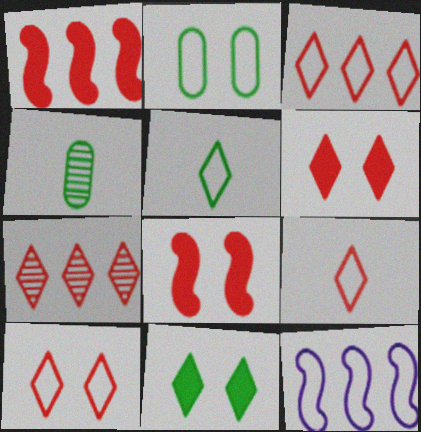[[2, 9, 12], 
[3, 9, 10], 
[4, 6, 12], 
[6, 7, 9]]